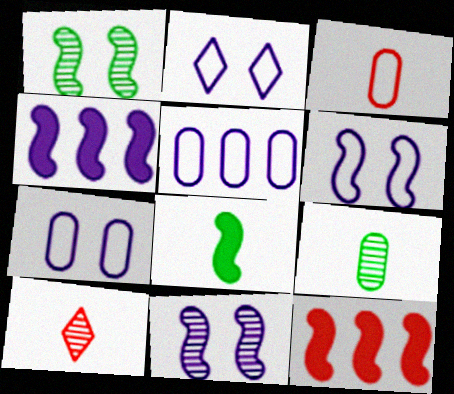[[2, 6, 7], 
[2, 9, 12]]